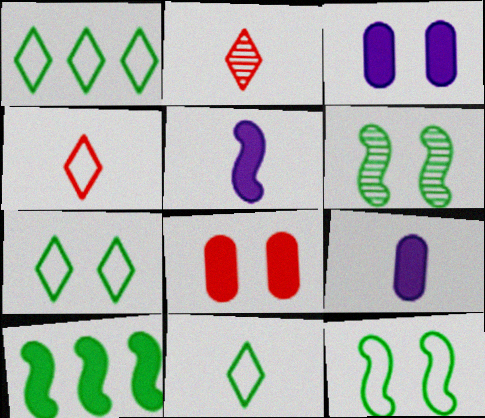[[1, 7, 11]]